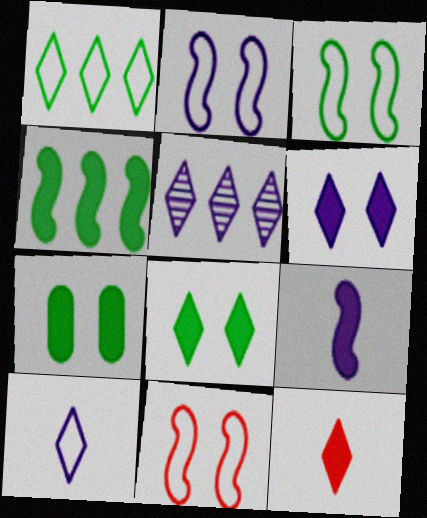[[2, 3, 11], 
[5, 6, 10]]